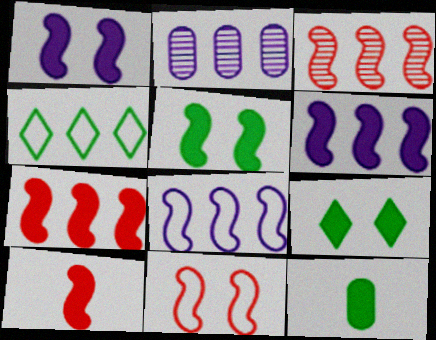[[2, 4, 7], 
[3, 10, 11], 
[5, 6, 10]]